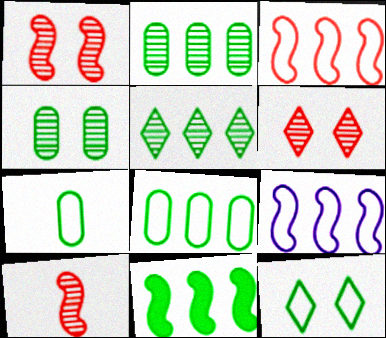[[5, 8, 11]]